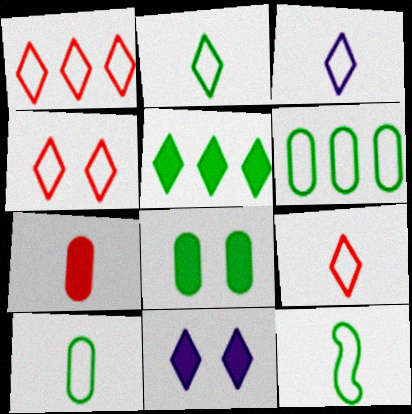[[1, 4, 9], 
[2, 3, 9], 
[2, 10, 12]]